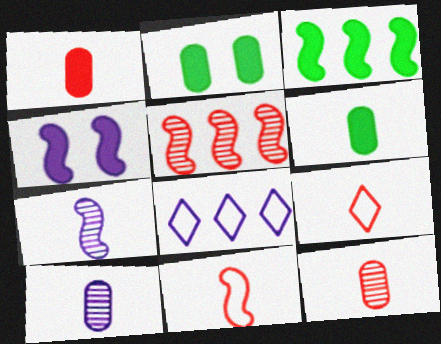[[4, 8, 10], 
[6, 7, 9]]